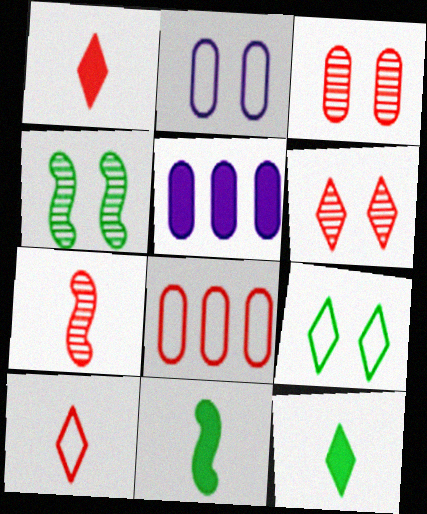[[4, 5, 10], 
[5, 7, 9]]